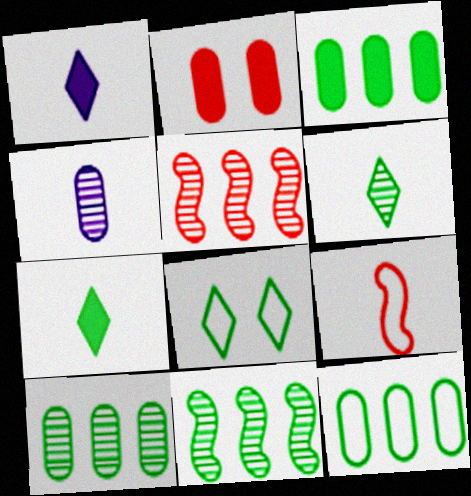[[2, 4, 12], 
[3, 10, 12], 
[4, 7, 9]]